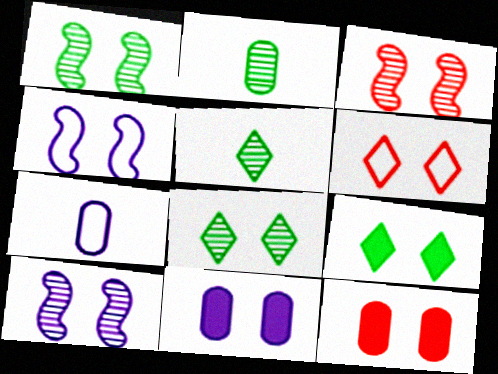[[1, 3, 10], 
[1, 6, 11], 
[3, 6, 12], 
[4, 8, 12]]